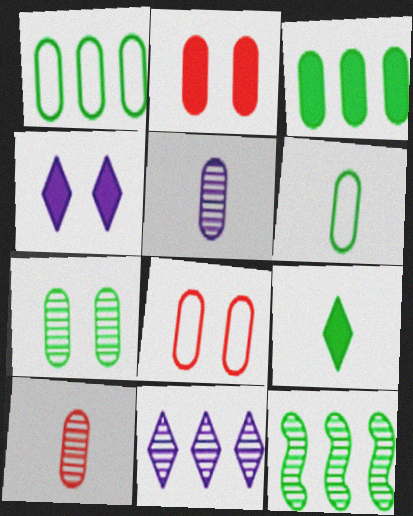[[1, 2, 5], 
[3, 5, 8], 
[3, 6, 7]]